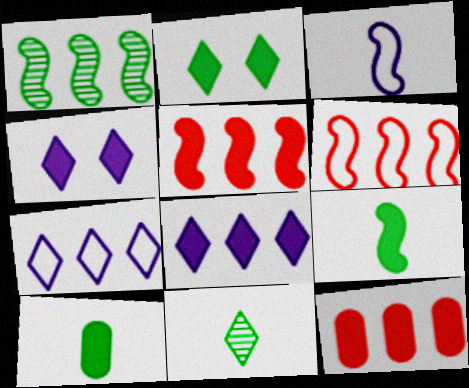[[1, 7, 12], 
[4, 5, 10], 
[4, 9, 12]]